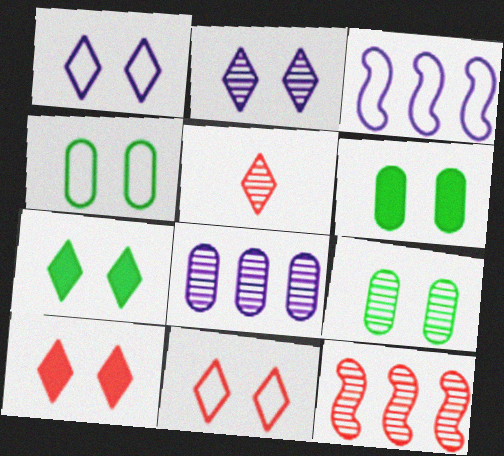[[2, 7, 11], 
[3, 5, 6], 
[4, 6, 9]]